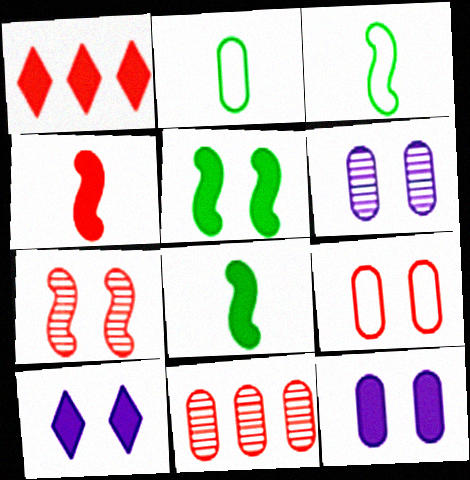[[1, 3, 6], 
[1, 8, 12], 
[2, 11, 12], 
[3, 10, 11]]